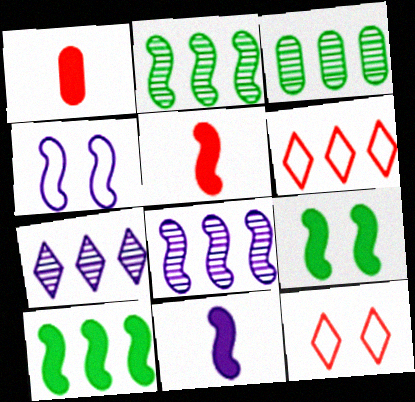[[2, 4, 5], 
[3, 11, 12], 
[4, 8, 11]]